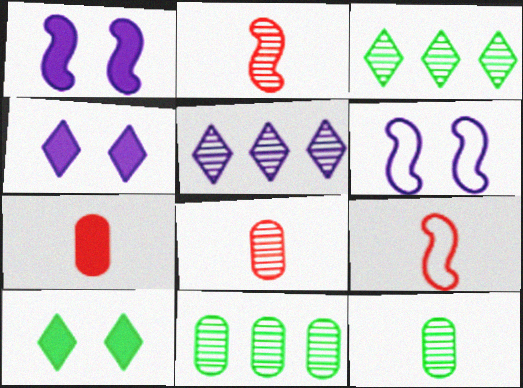[[3, 6, 7], 
[4, 9, 11]]